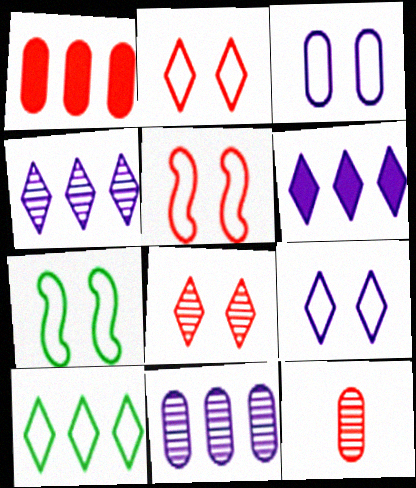[[2, 3, 7], 
[6, 7, 12]]